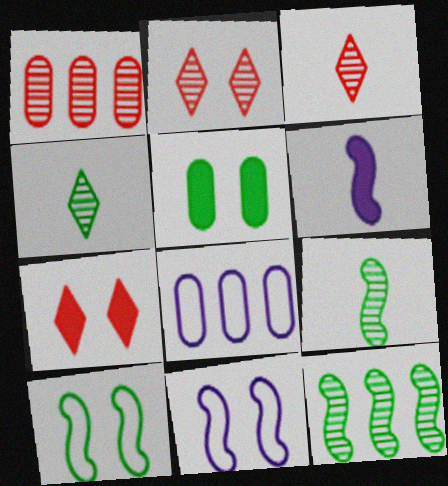[[2, 5, 11], 
[7, 8, 9]]